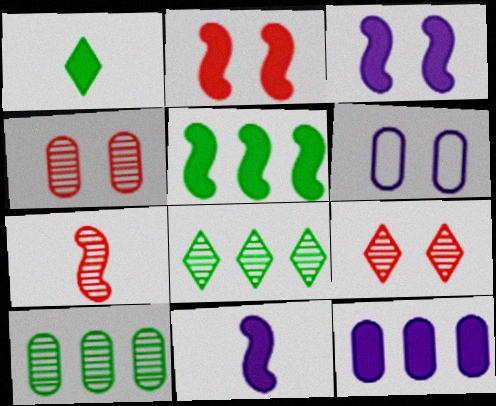[[1, 2, 12], 
[2, 5, 11]]